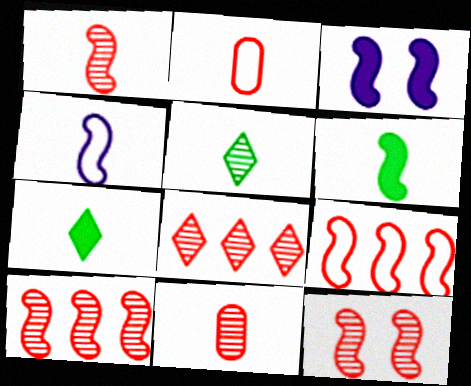[[1, 4, 6], 
[1, 10, 12], 
[4, 7, 11], 
[8, 11, 12]]